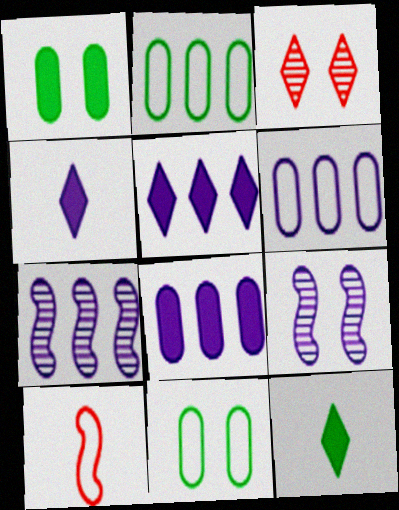[[4, 6, 9], 
[5, 6, 7]]